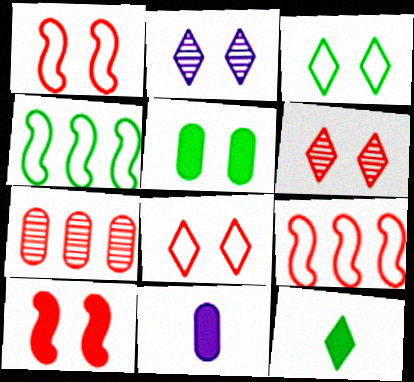[[1, 2, 5], 
[4, 6, 11]]